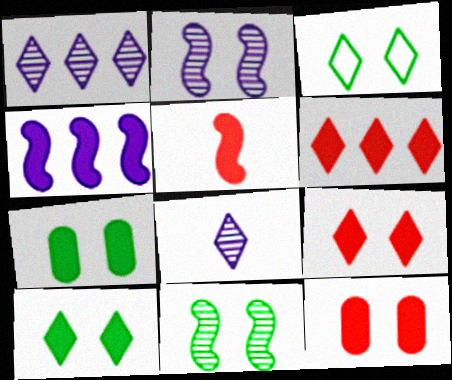[[2, 3, 12], 
[3, 6, 8], 
[3, 7, 11], 
[5, 6, 12]]